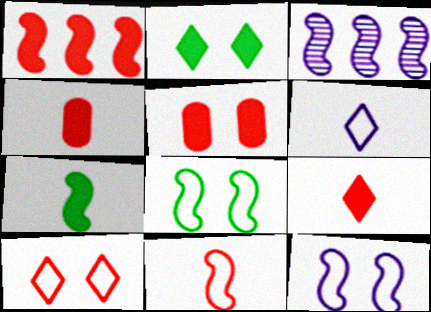[[1, 5, 9]]